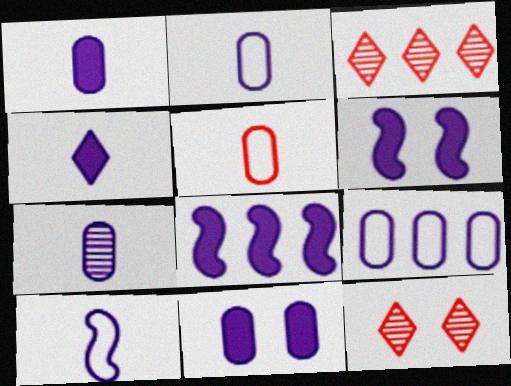[[1, 2, 7], 
[4, 7, 10], 
[4, 8, 11], 
[7, 9, 11]]